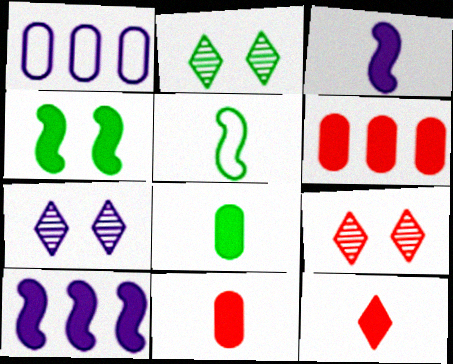[[1, 3, 7], 
[2, 7, 9], 
[3, 8, 12], 
[5, 6, 7]]